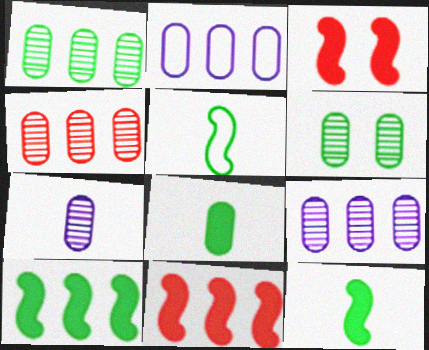[[1, 4, 9], 
[4, 6, 7]]